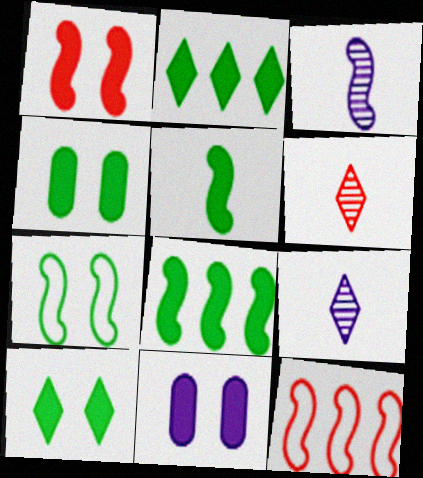[[1, 10, 11], 
[2, 4, 5], 
[4, 9, 12]]